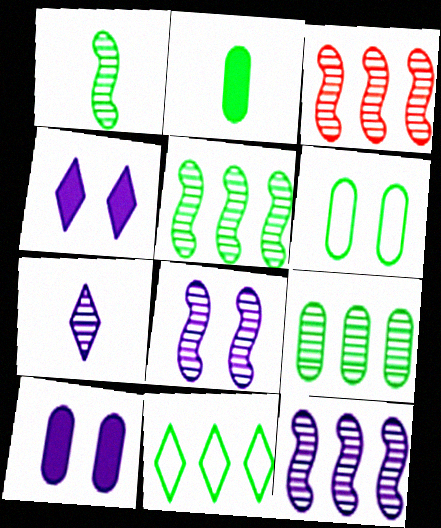[[1, 3, 8], 
[2, 6, 9], 
[3, 5, 12]]